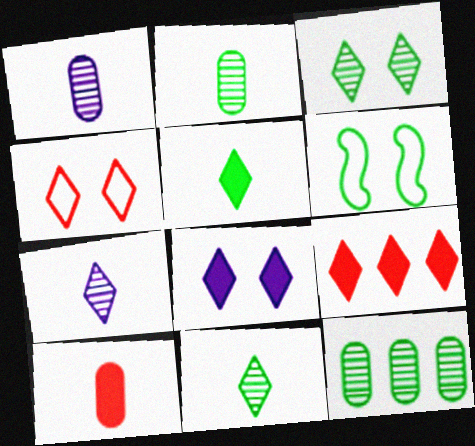[[1, 6, 9], 
[3, 4, 8], 
[5, 6, 12], 
[5, 8, 9]]